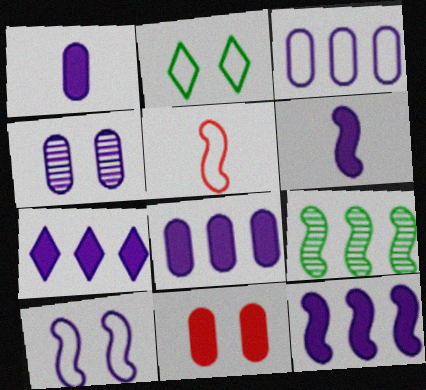[[1, 3, 4], 
[2, 3, 5], 
[7, 8, 12]]